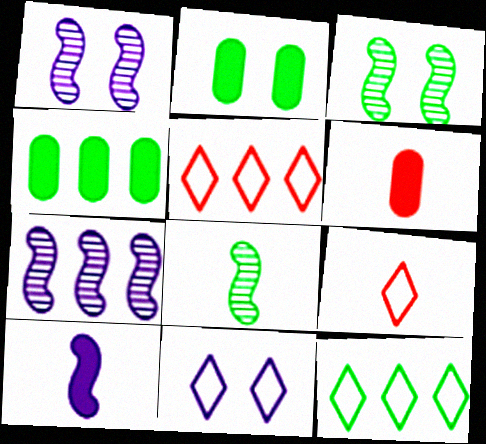[[1, 4, 9], 
[1, 6, 12], 
[2, 7, 9], 
[2, 8, 12], 
[4, 5, 7], 
[9, 11, 12]]